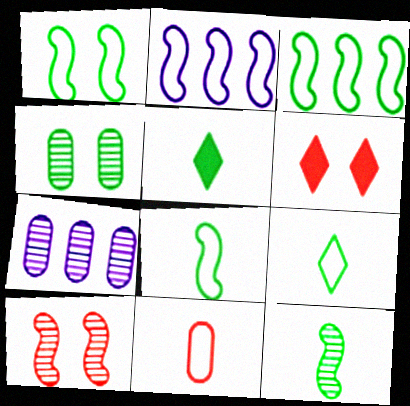[[1, 3, 8], 
[3, 4, 5], 
[6, 7, 8]]